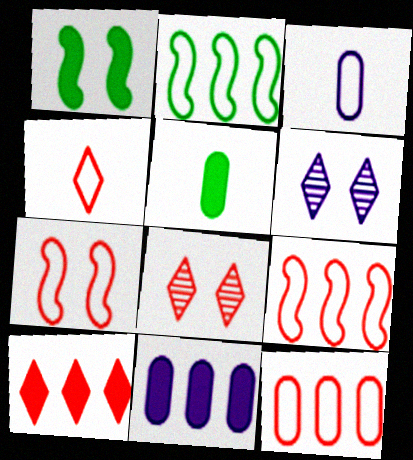[[4, 7, 12], 
[4, 8, 10], 
[5, 6, 9]]